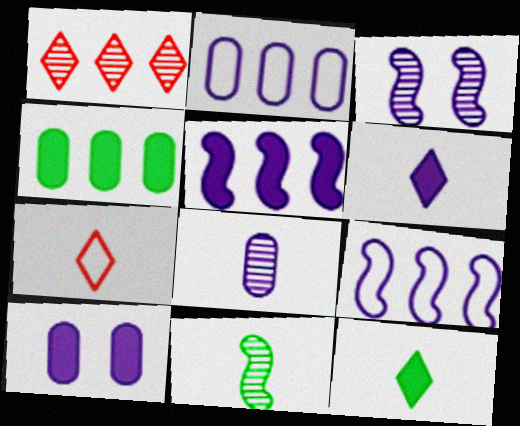[[1, 4, 9], 
[2, 3, 6], 
[2, 8, 10], 
[3, 4, 7], 
[5, 6, 10]]